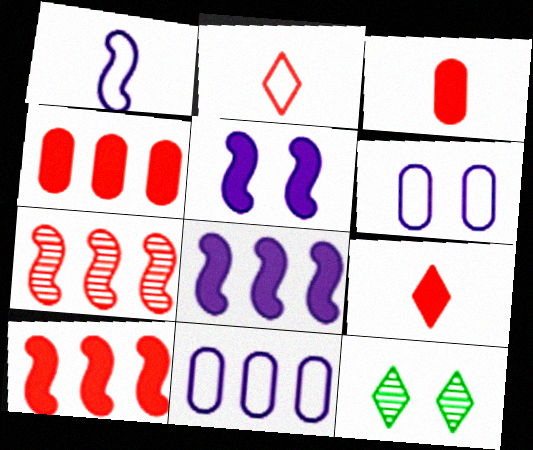[[1, 4, 12]]